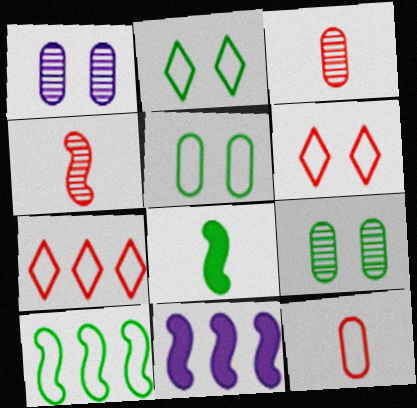[[1, 7, 8], 
[2, 3, 11]]